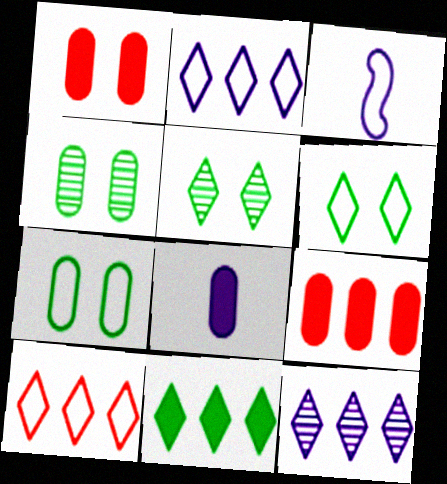[[3, 5, 9], 
[3, 7, 10], 
[10, 11, 12]]